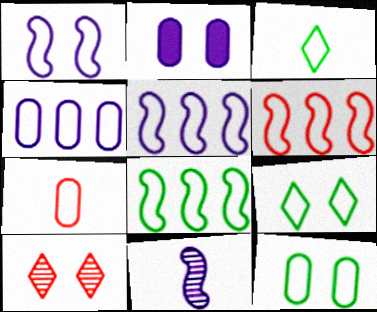[[3, 8, 12], 
[4, 7, 12], 
[5, 6, 8], 
[5, 7, 9]]